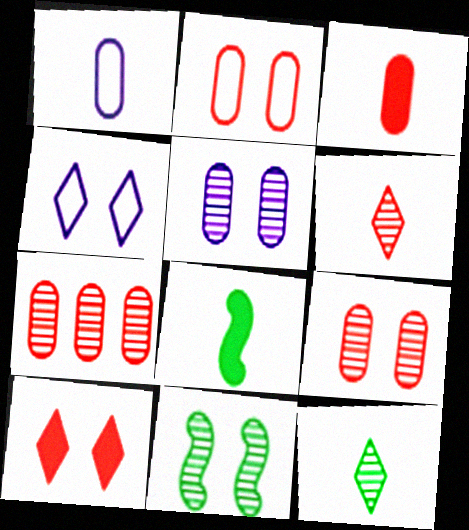[[1, 6, 8], 
[2, 3, 7], 
[4, 7, 8]]